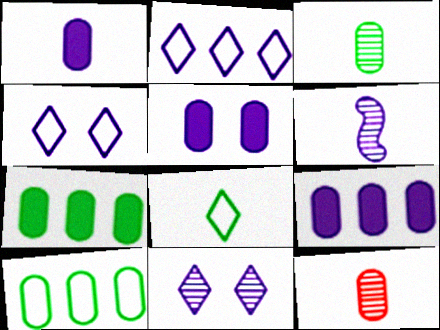[[1, 5, 9], 
[2, 5, 6], 
[4, 6, 9], 
[5, 10, 12]]